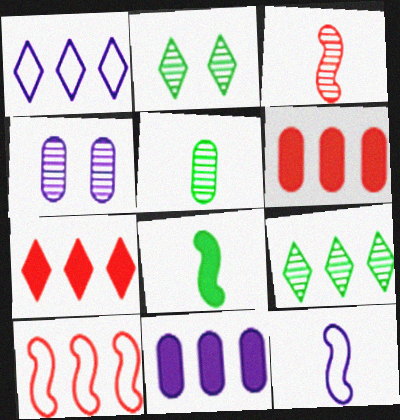[[1, 7, 9], 
[2, 6, 12], 
[3, 4, 9], 
[3, 8, 12], 
[9, 10, 11]]